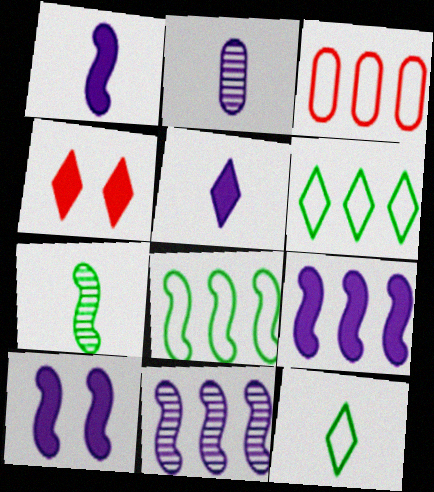[[1, 9, 10], 
[2, 4, 8]]